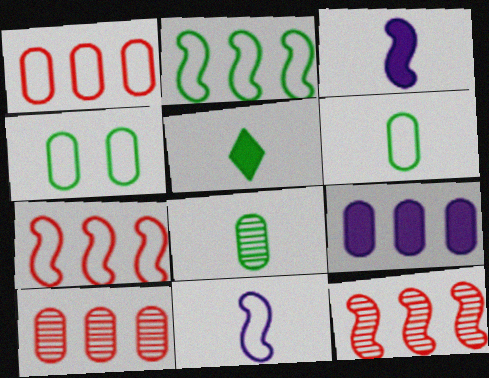[]